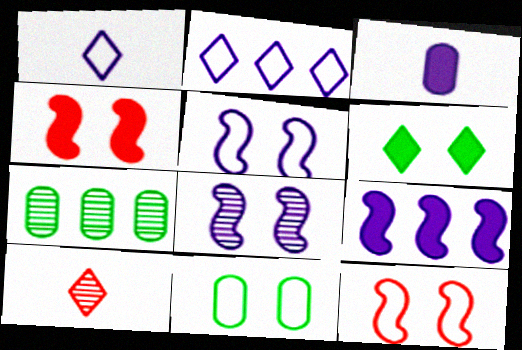[[1, 4, 7], 
[2, 3, 8], 
[2, 6, 10], 
[7, 8, 10], 
[9, 10, 11]]